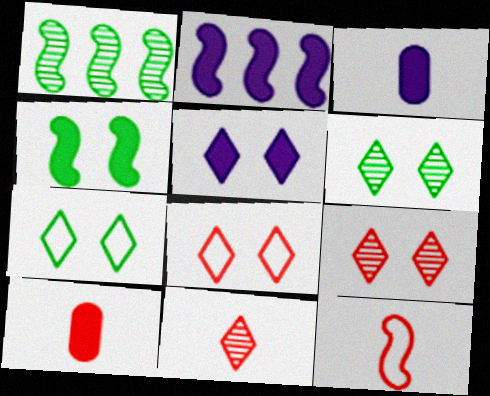[[1, 3, 8], 
[2, 3, 5], 
[5, 6, 8], 
[5, 7, 9], 
[10, 11, 12]]